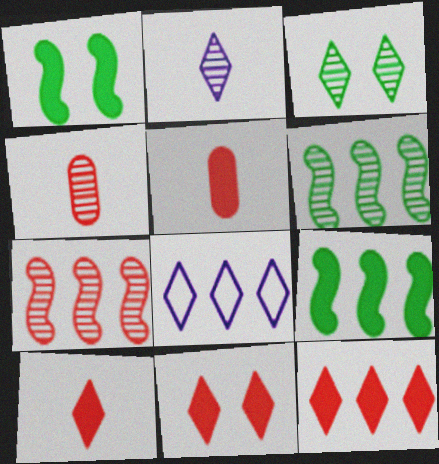[[1, 4, 8], 
[3, 8, 10], 
[10, 11, 12]]